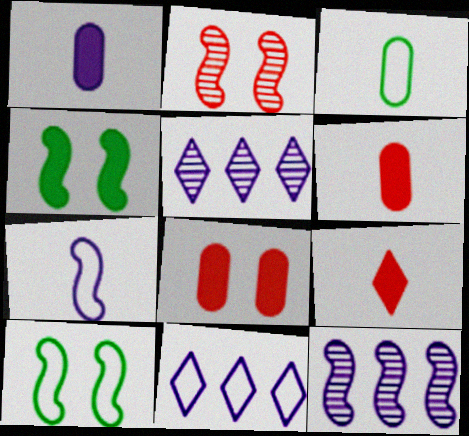[[5, 6, 10]]